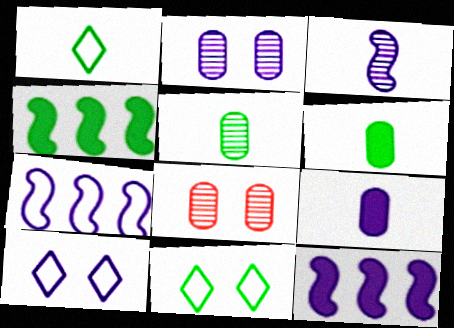[[1, 8, 12], 
[4, 5, 11]]